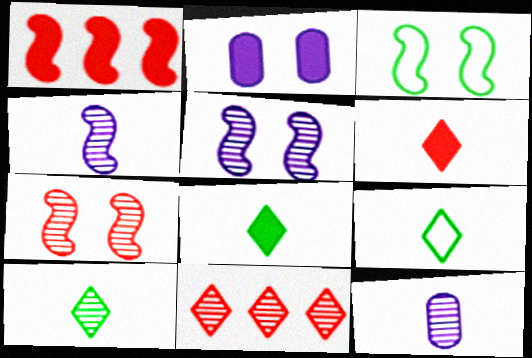[[1, 2, 8], 
[1, 3, 4], 
[8, 9, 10]]